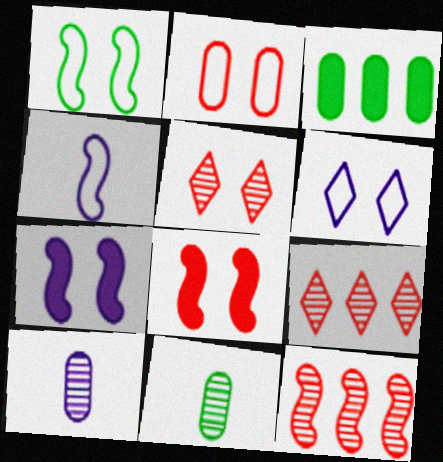[[1, 2, 6], 
[2, 3, 10], 
[2, 5, 8], 
[3, 4, 5]]